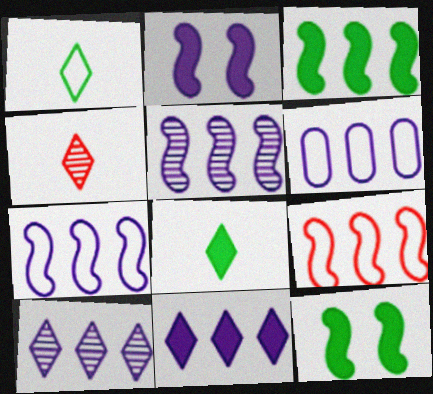[[3, 5, 9], 
[4, 6, 12], 
[5, 6, 11]]